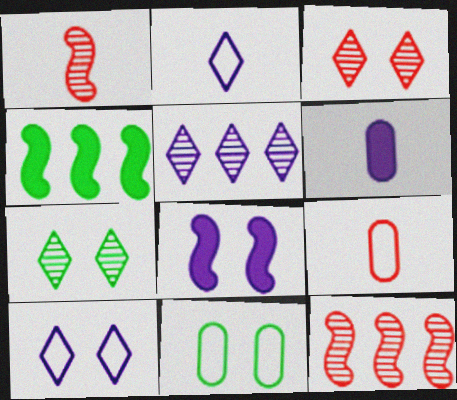[[3, 8, 11]]